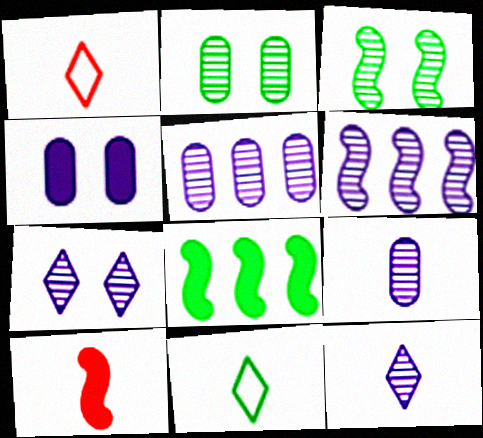[[2, 8, 11], 
[6, 7, 9], 
[9, 10, 11]]